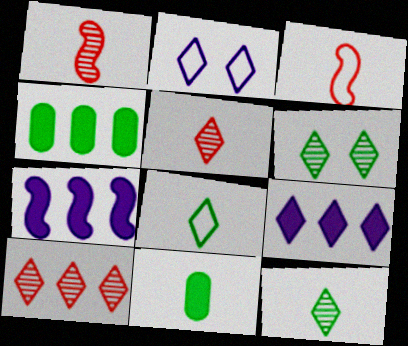[[1, 2, 4]]